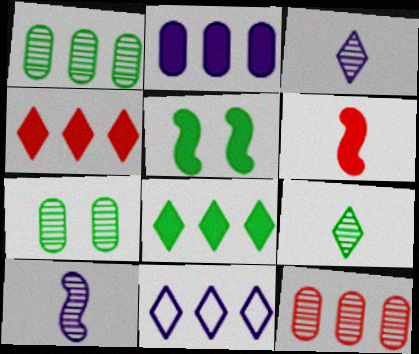[[6, 7, 11]]